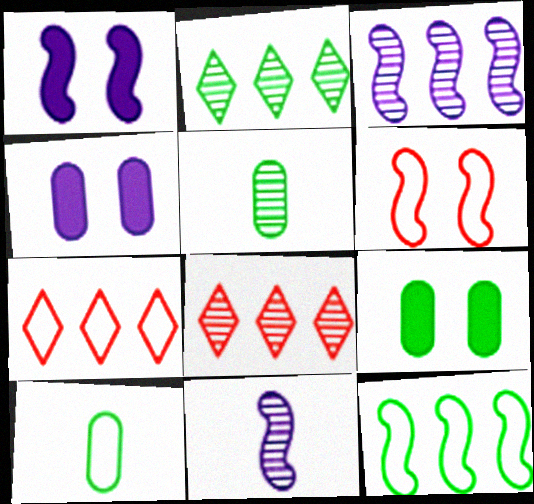[[1, 5, 7], 
[1, 8, 10], 
[7, 9, 11]]